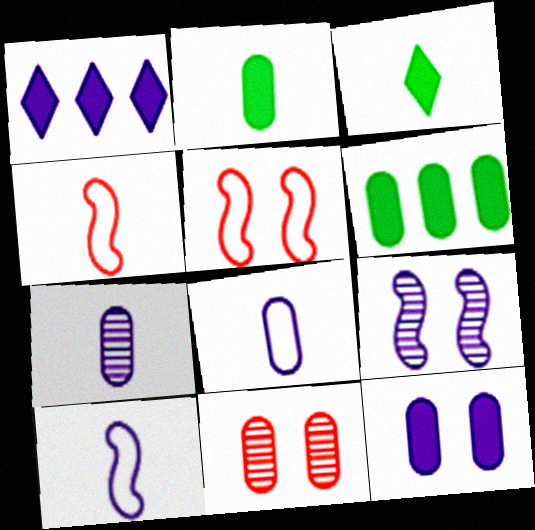[[1, 8, 9], 
[3, 4, 7], 
[6, 8, 11]]